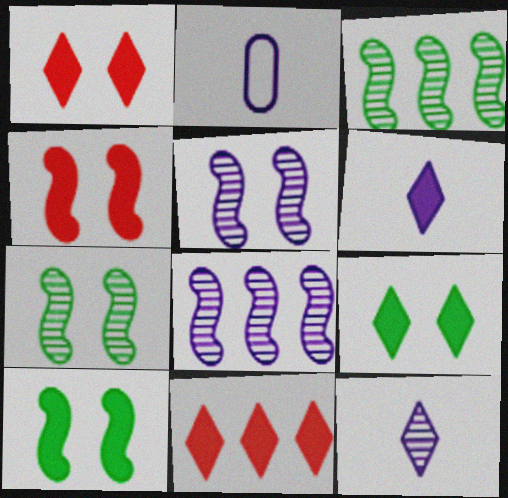[[1, 2, 3], 
[2, 7, 11], 
[6, 9, 11]]